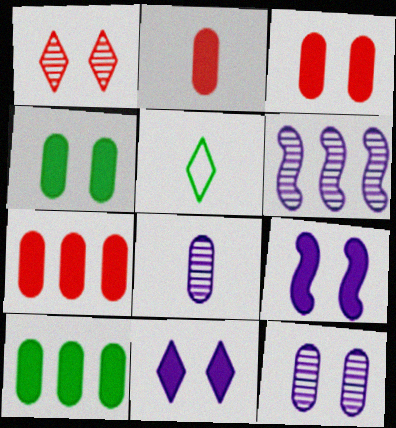[[2, 3, 7], 
[3, 5, 6]]